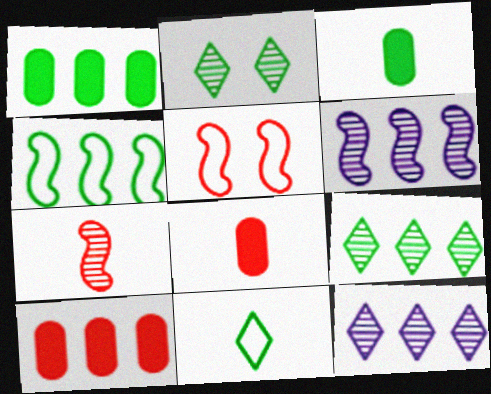[[1, 4, 9], 
[2, 3, 4], 
[3, 5, 12], 
[4, 10, 12]]